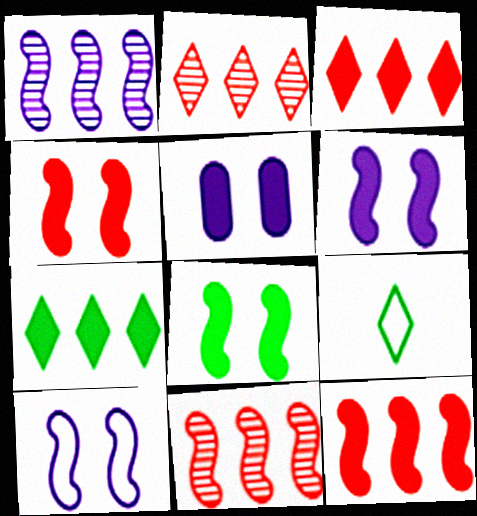[[4, 6, 8], 
[5, 9, 11]]